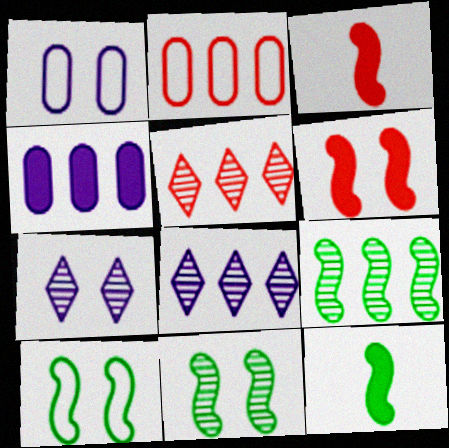[[1, 5, 12], 
[2, 7, 12], 
[9, 10, 12]]